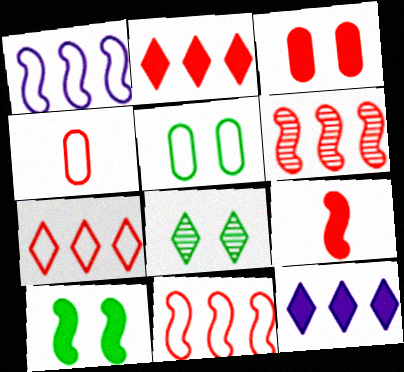[[2, 3, 9], 
[5, 8, 10]]